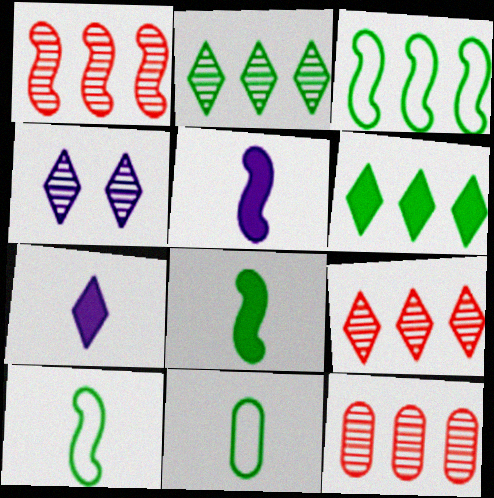[[1, 9, 12]]